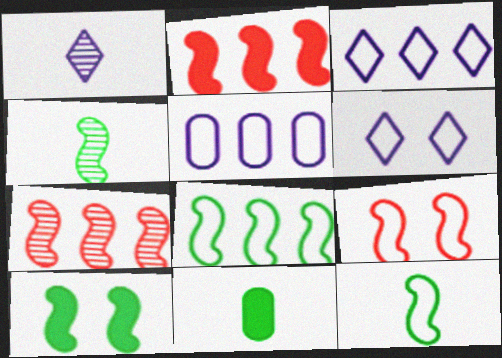[[4, 8, 10], 
[6, 7, 11]]